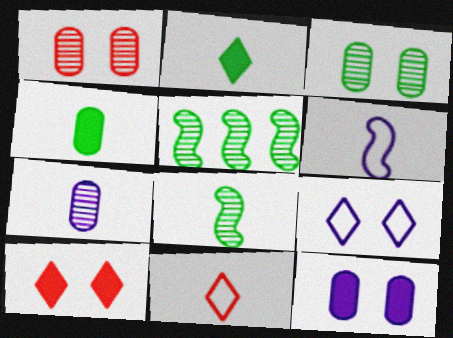[[5, 11, 12]]